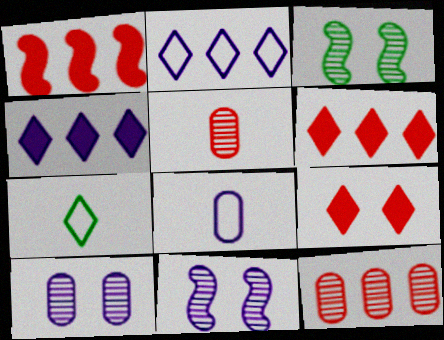[[1, 7, 10], 
[3, 6, 8], 
[4, 8, 11]]